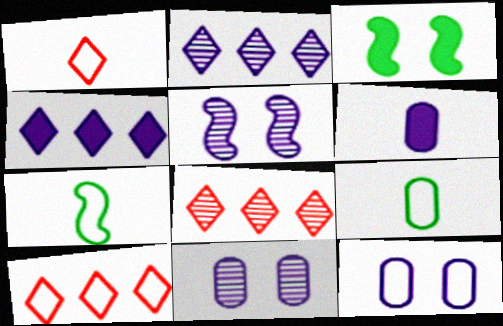[[7, 10, 12]]